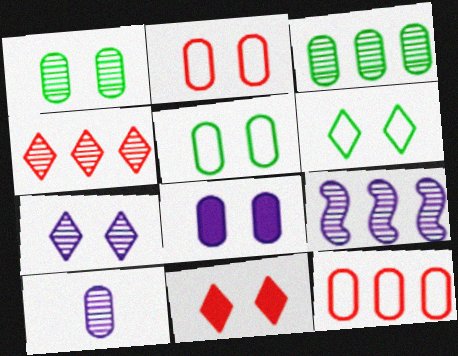[[1, 2, 8], 
[3, 4, 9], 
[6, 7, 11], 
[7, 9, 10]]